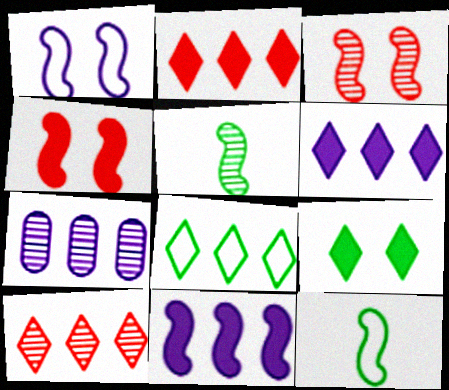[[3, 11, 12], 
[6, 8, 10]]